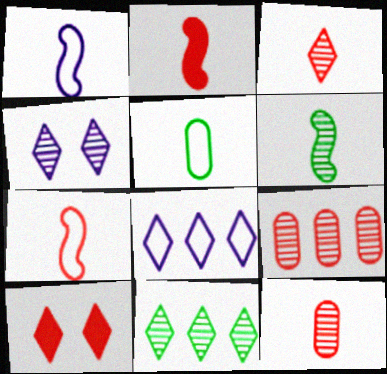[[1, 2, 6], 
[3, 4, 11], 
[4, 6, 9], 
[7, 9, 10]]